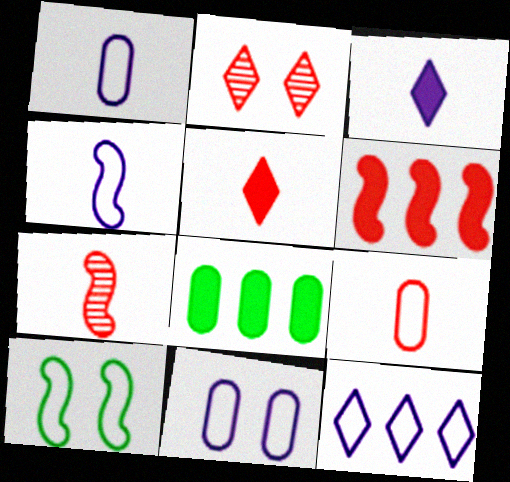[[2, 4, 8], 
[2, 6, 9], 
[4, 11, 12], 
[5, 7, 9], 
[9, 10, 12]]